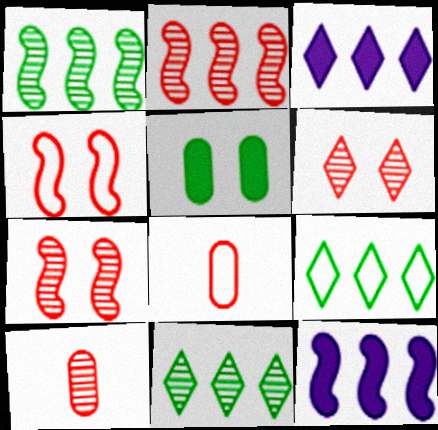[[2, 6, 10]]